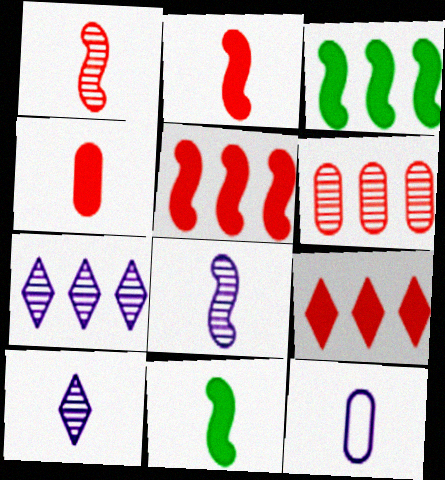[]